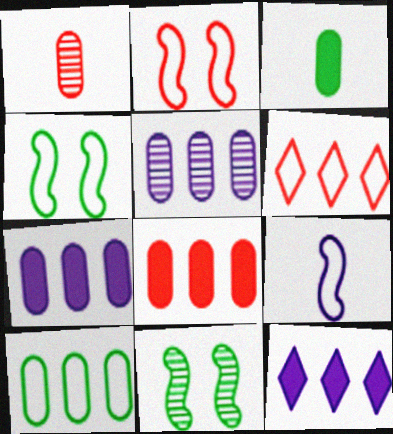[[1, 4, 12], 
[5, 8, 10]]